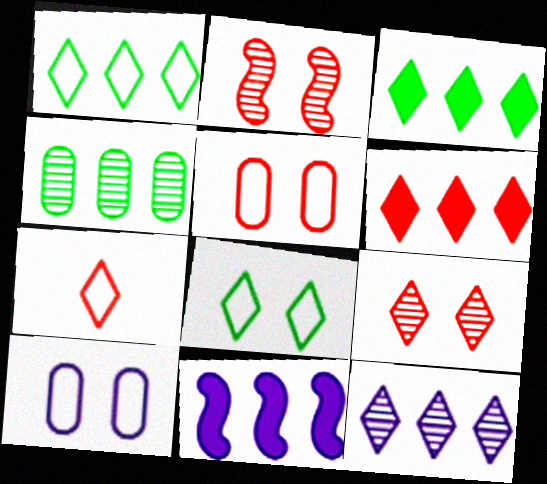[[1, 6, 12], 
[6, 7, 9]]